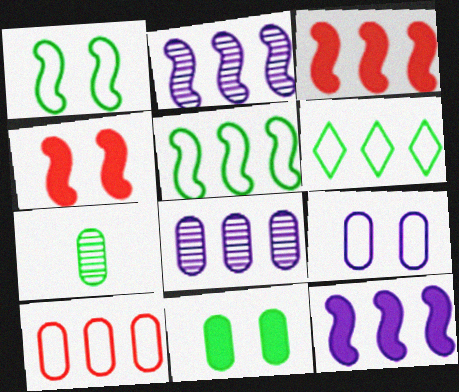[[2, 3, 5], 
[3, 6, 8]]